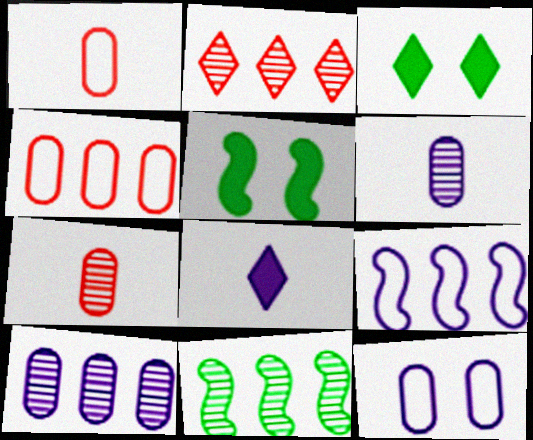[[2, 10, 11], 
[3, 7, 9]]